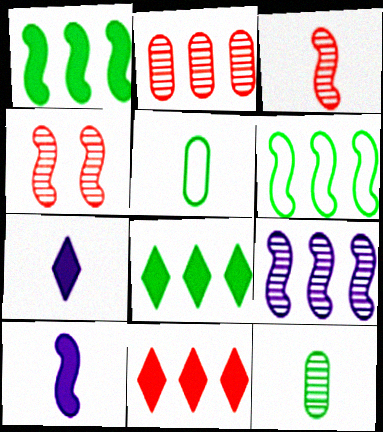[[3, 5, 7], 
[4, 6, 10]]